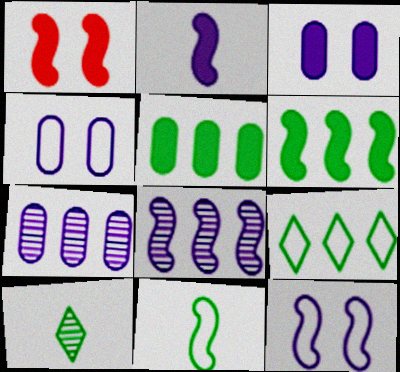[[1, 2, 6], 
[1, 8, 11], 
[2, 8, 12]]